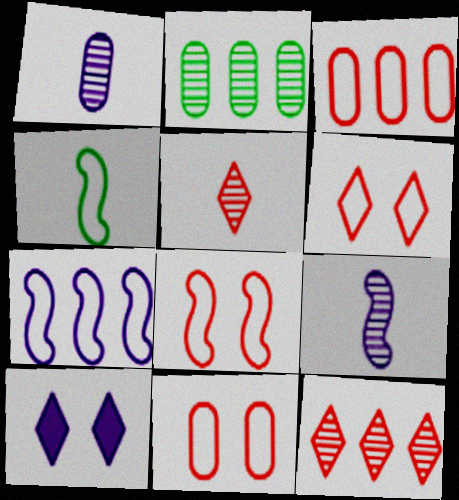[[1, 7, 10], 
[4, 7, 8], 
[6, 8, 11]]